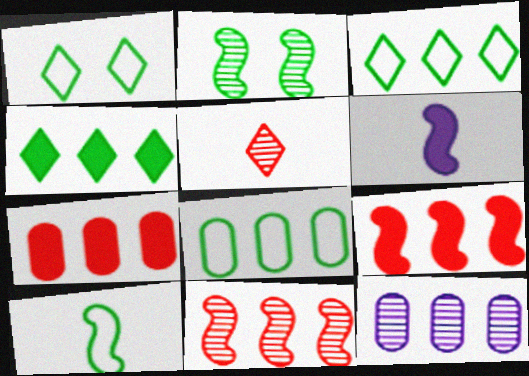[[1, 8, 10], 
[2, 5, 12], 
[3, 9, 12], 
[7, 8, 12]]